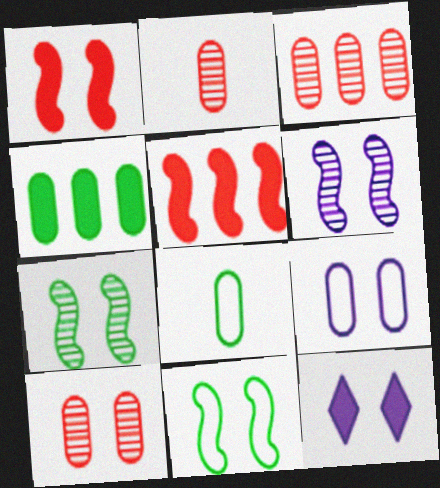[[1, 6, 11], 
[2, 3, 10], 
[2, 4, 9], 
[6, 9, 12], 
[10, 11, 12]]